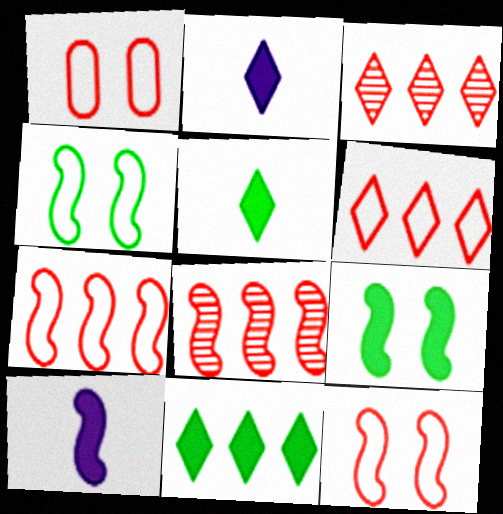[[4, 8, 10]]